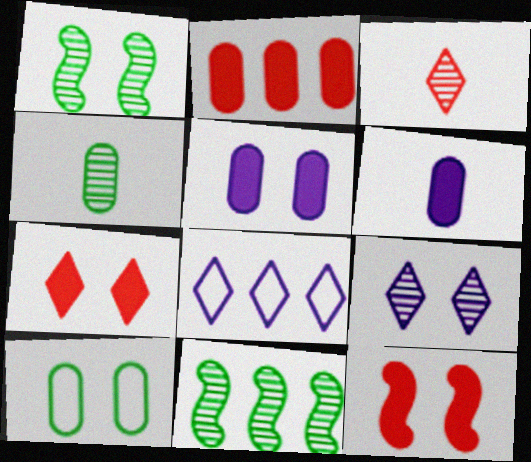[[2, 8, 11], 
[4, 8, 12], 
[9, 10, 12]]